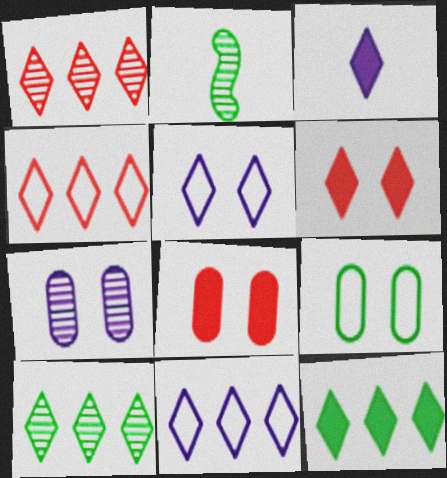[[1, 2, 7], 
[1, 11, 12], 
[2, 8, 11], 
[2, 9, 12], 
[3, 6, 12], 
[7, 8, 9]]